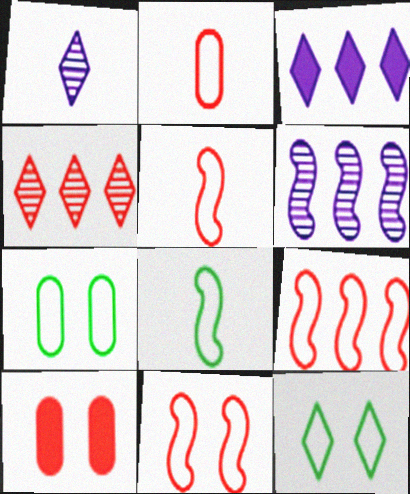[[4, 5, 10], 
[5, 9, 11]]